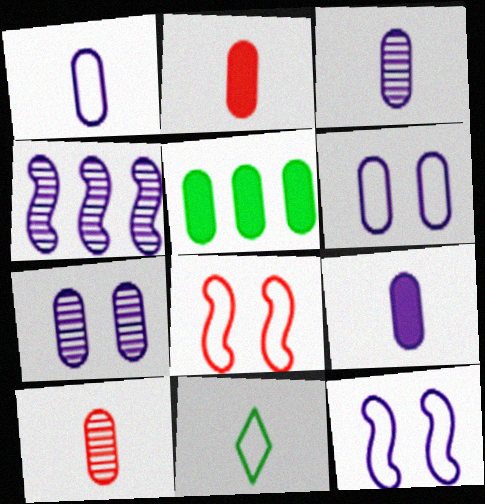[[1, 3, 9], 
[5, 6, 10]]